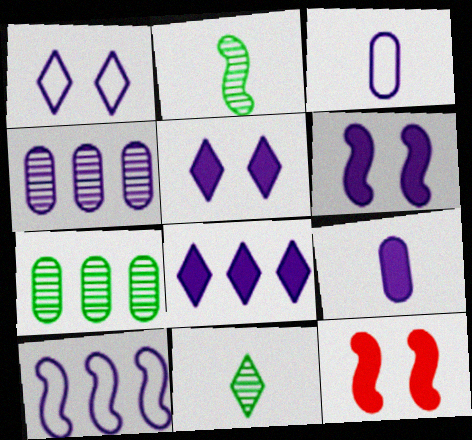[[1, 3, 10], 
[2, 10, 12], 
[4, 8, 10], 
[6, 8, 9]]